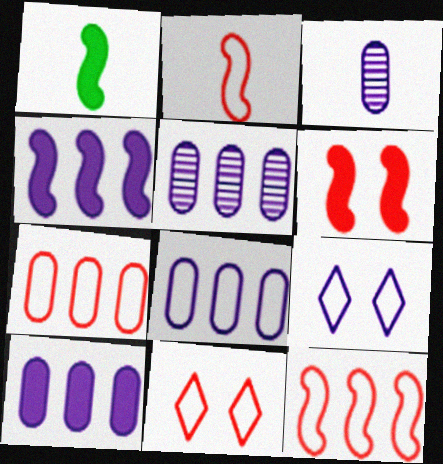[[1, 4, 6], 
[1, 5, 11], 
[2, 7, 11], 
[3, 4, 9], 
[5, 8, 10]]